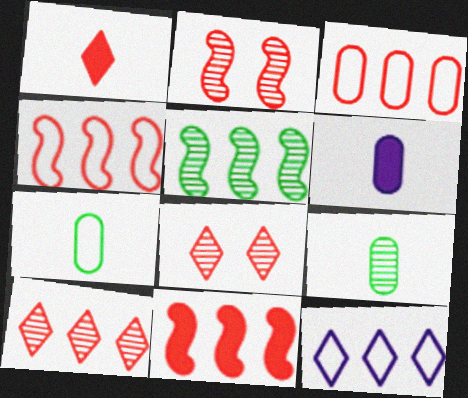[[1, 2, 3], 
[3, 10, 11]]